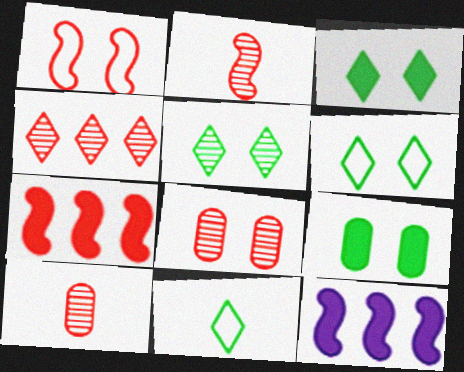[[1, 2, 7], 
[2, 4, 8], 
[3, 5, 6], 
[6, 10, 12], 
[8, 11, 12]]